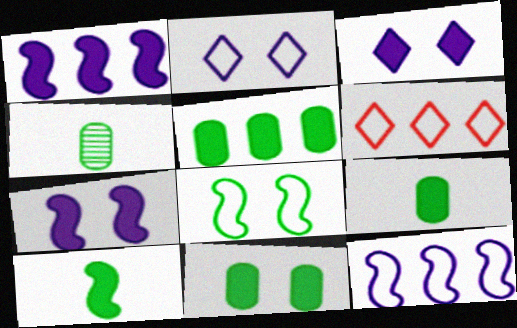[[4, 6, 7], 
[5, 9, 11]]